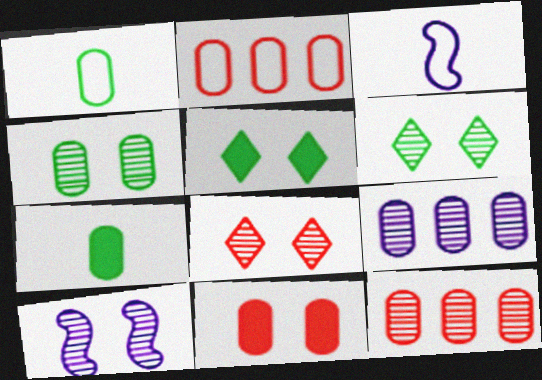[[1, 9, 11], 
[3, 5, 12], 
[4, 8, 10]]